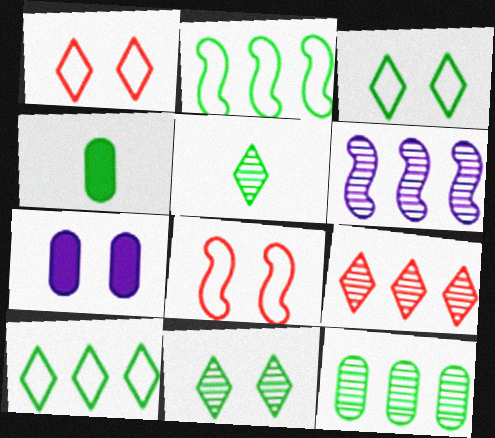[[1, 4, 6], 
[2, 4, 11], 
[6, 9, 12], 
[7, 8, 11]]